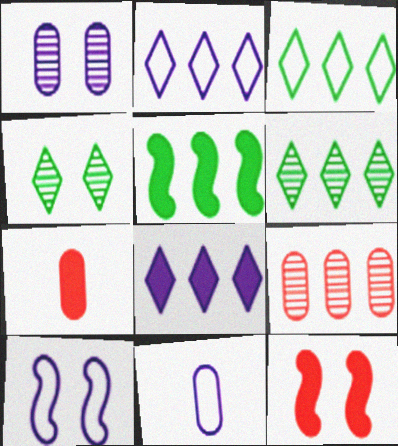[[2, 5, 9], 
[2, 10, 11], 
[6, 7, 10], 
[6, 11, 12]]